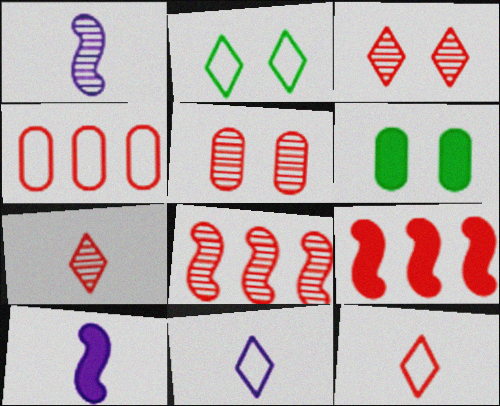[[5, 7, 8], 
[5, 9, 12], 
[6, 8, 11]]